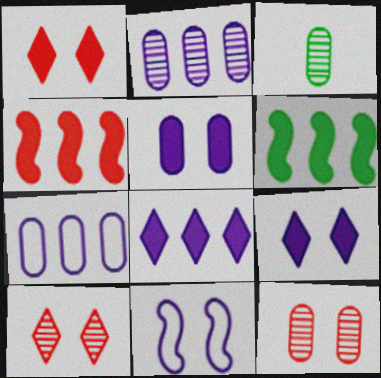[[2, 3, 12]]